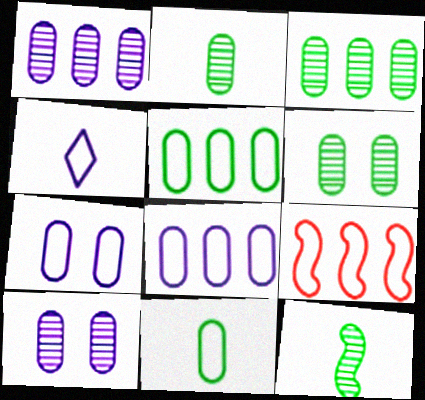[[2, 3, 6]]